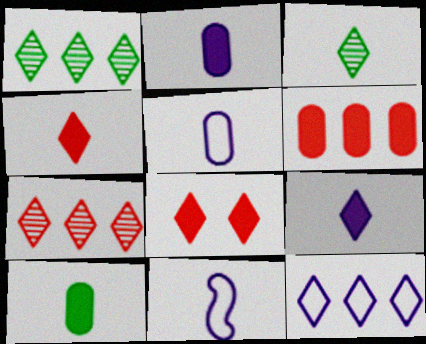[[3, 8, 12]]